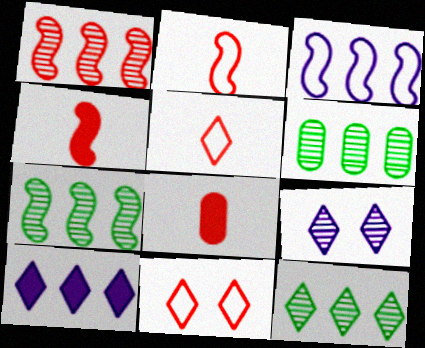[[1, 8, 11], 
[6, 7, 12]]